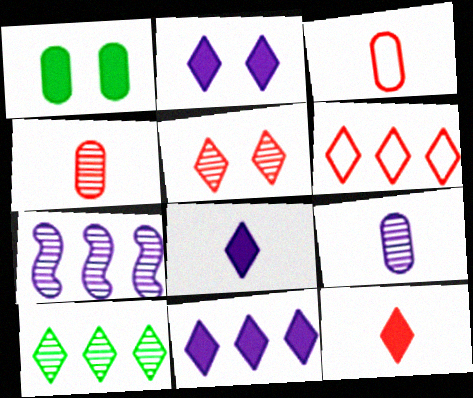[[2, 8, 11], 
[5, 6, 12], 
[6, 10, 11]]